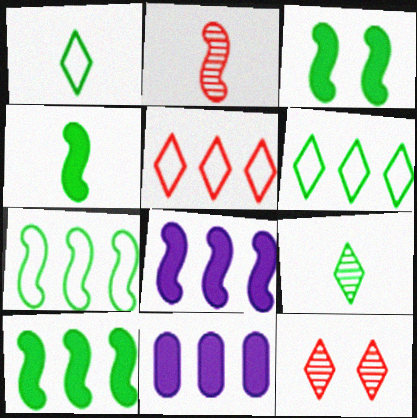[[3, 4, 10]]